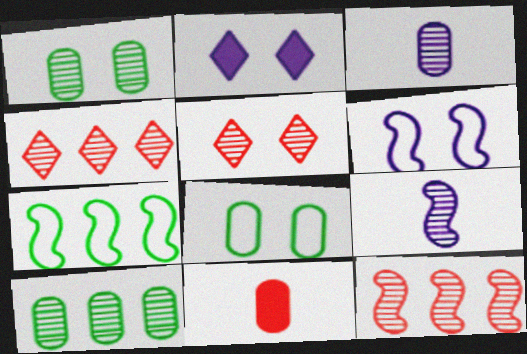[[1, 4, 9], 
[5, 9, 10]]